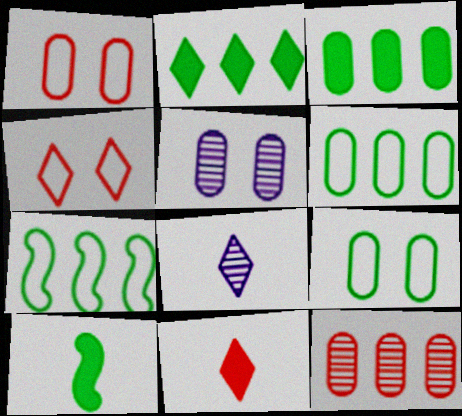[[2, 4, 8], 
[5, 7, 11]]